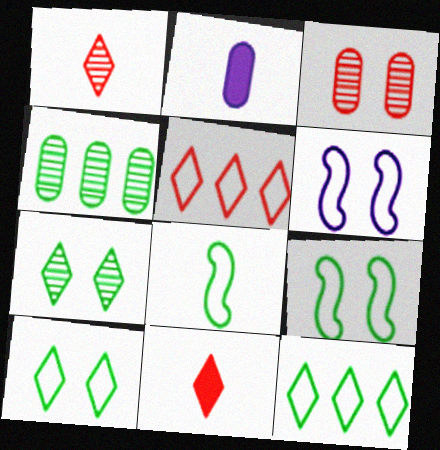[[1, 2, 8], 
[4, 6, 11]]